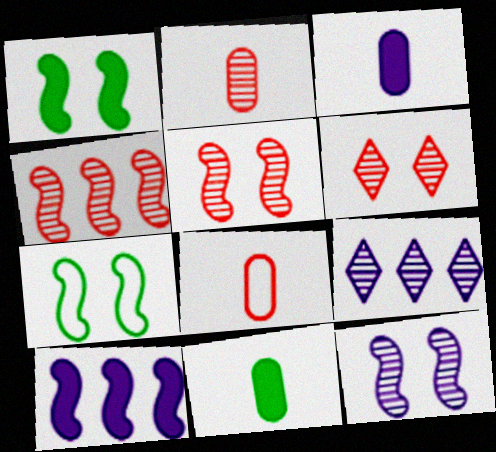[[1, 8, 9], 
[2, 4, 6]]